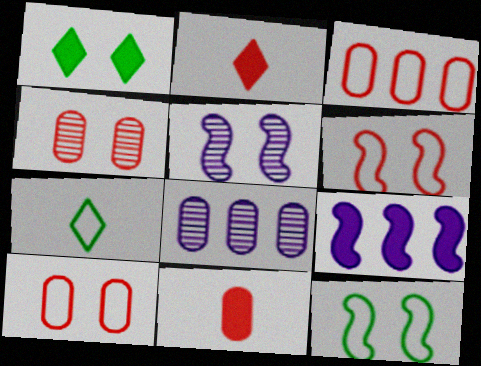[[1, 5, 10], 
[1, 9, 11], 
[2, 8, 12], 
[3, 4, 11], 
[4, 7, 9]]